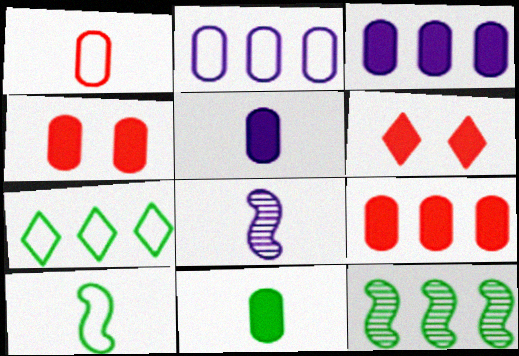[[3, 4, 11], 
[4, 7, 8]]